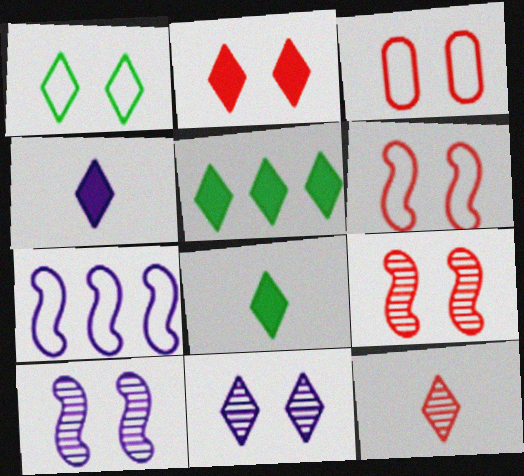[[1, 2, 11], 
[2, 3, 9], 
[2, 4, 5]]